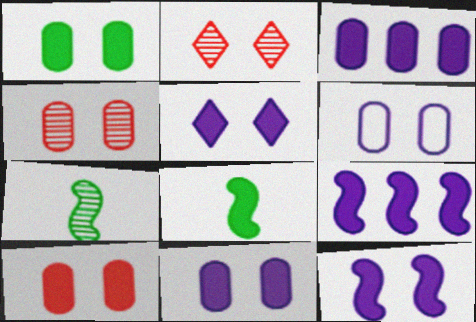[[1, 4, 6], 
[1, 10, 11], 
[5, 11, 12]]